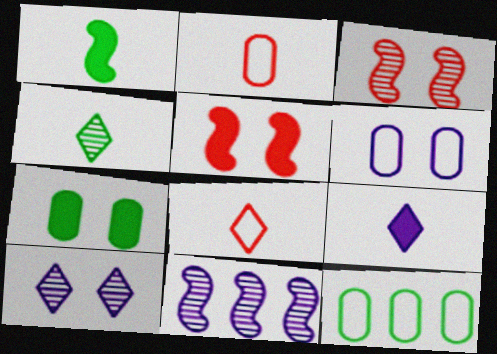[[2, 6, 12], 
[3, 9, 12], 
[4, 8, 9], 
[6, 9, 11], 
[7, 8, 11]]